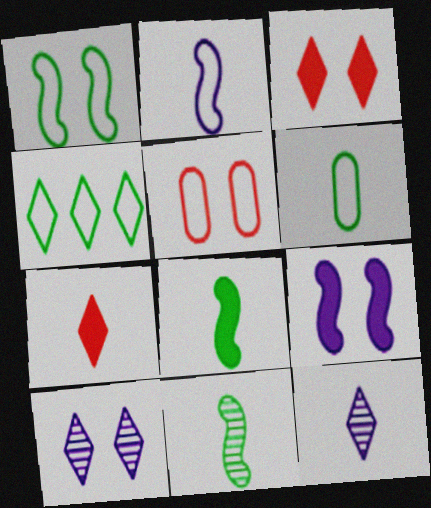[[1, 4, 6], 
[2, 4, 5], 
[3, 4, 12], 
[4, 7, 10]]